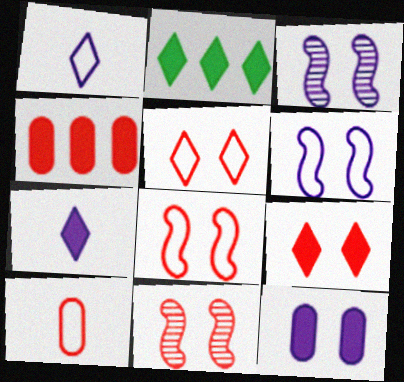[[2, 3, 10], 
[2, 7, 9]]